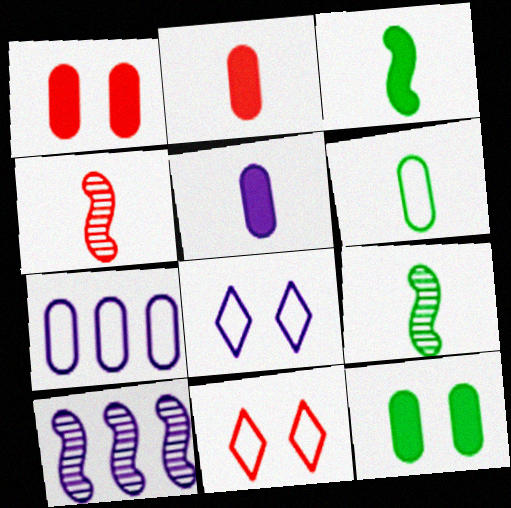[[5, 8, 10]]